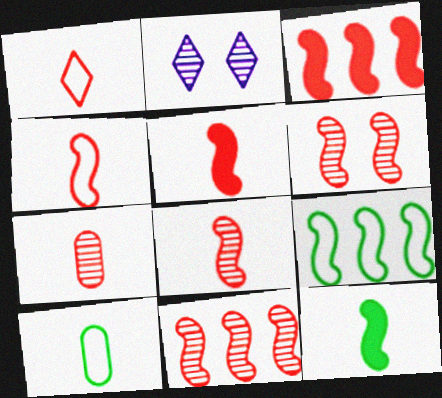[[1, 5, 7], 
[2, 3, 10], 
[3, 4, 6], 
[4, 5, 8], 
[6, 8, 11]]